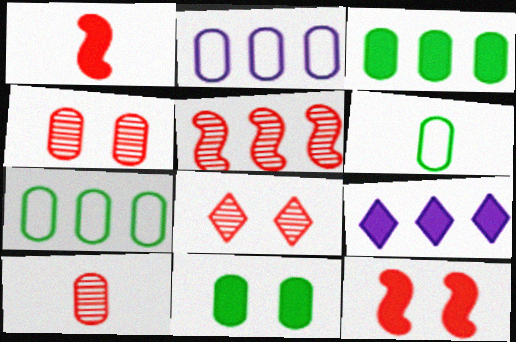[[1, 9, 11], 
[2, 10, 11], 
[5, 7, 9], 
[5, 8, 10]]